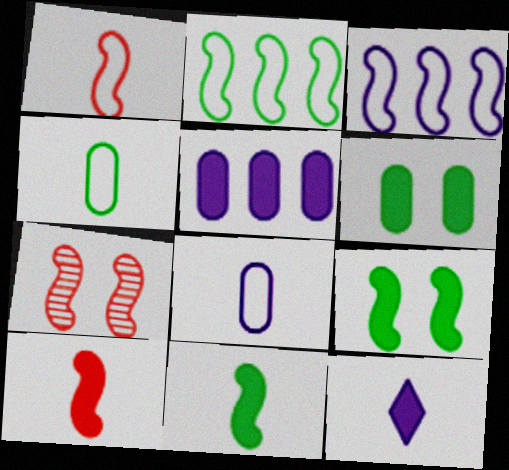[[3, 7, 11]]